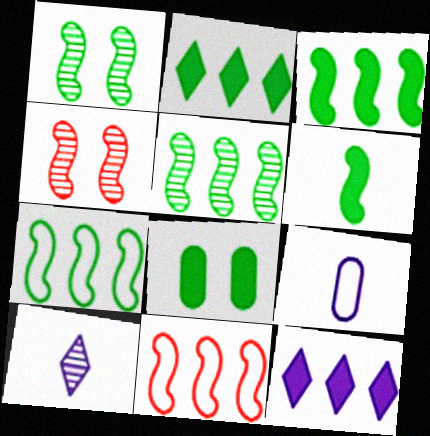[[1, 6, 7], 
[2, 4, 9], 
[2, 6, 8], 
[3, 5, 7], 
[8, 10, 11]]